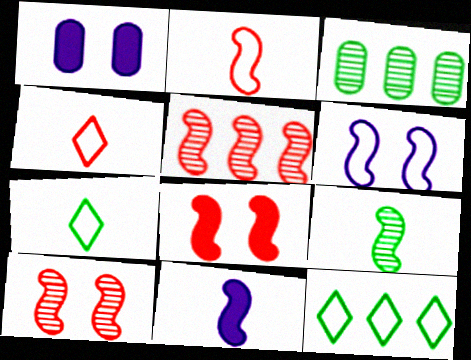[[1, 5, 7], 
[2, 5, 8], 
[2, 9, 11]]